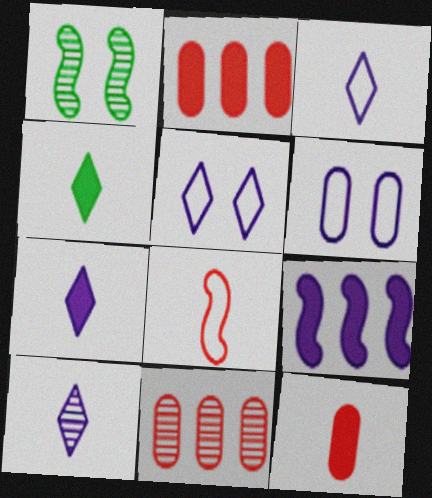[[1, 2, 3], 
[1, 8, 9], 
[1, 10, 11], 
[3, 7, 10], 
[6, 9, 10]]